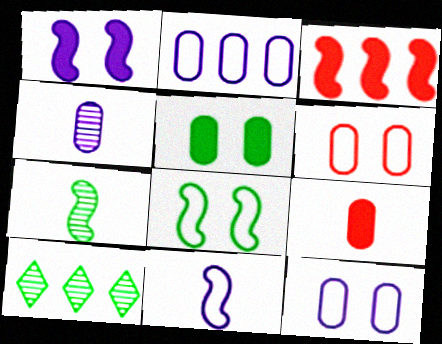[[2, 3, 10]]